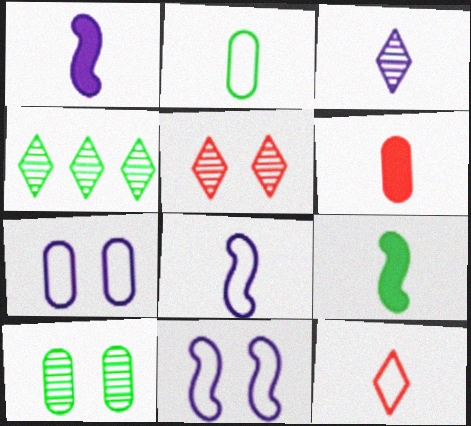[[2, 8, 12], 
[3, 4, 5], 
[4, 6, 11]]